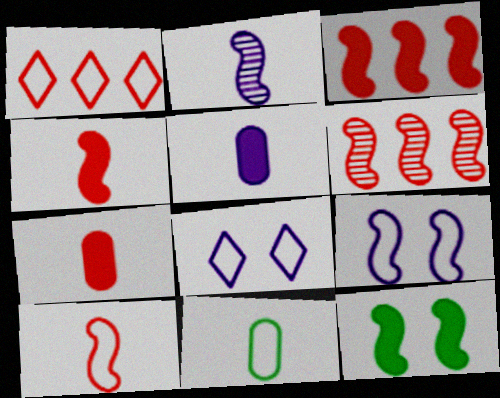[[1, 9, 11]]